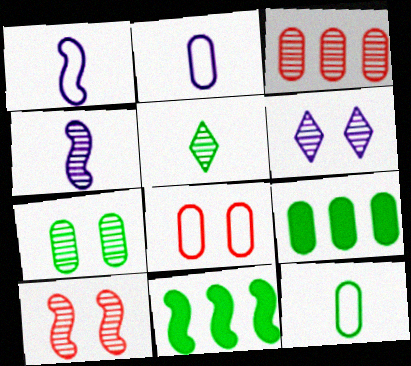[[1, 10, 11], 
[6, 7, 10], 
[7, 9, 12]]